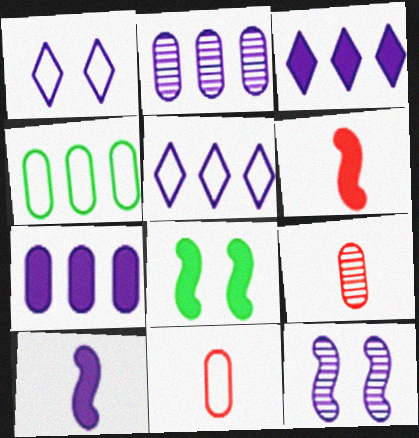[[1, 2, 10], 
[5, 8, 9]]